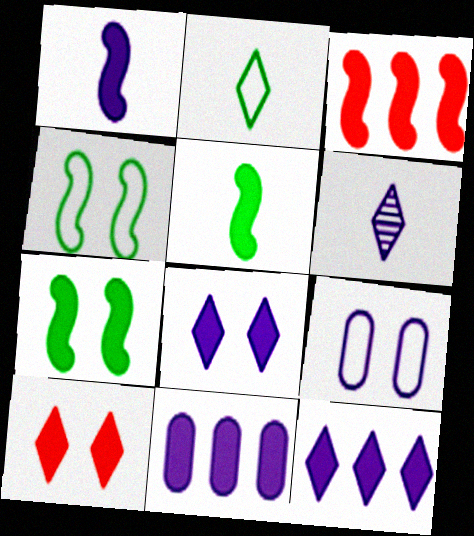[[1, 3, 7], 
[1, 8, 11], 
[5, 10, 11]]